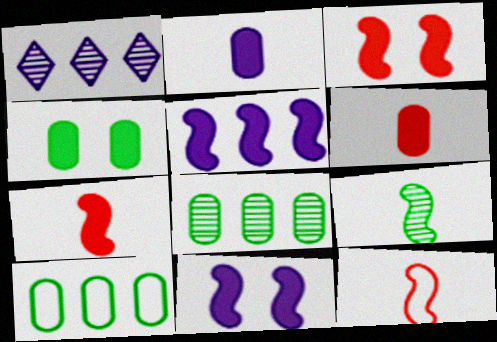[[1, 4, 12]]